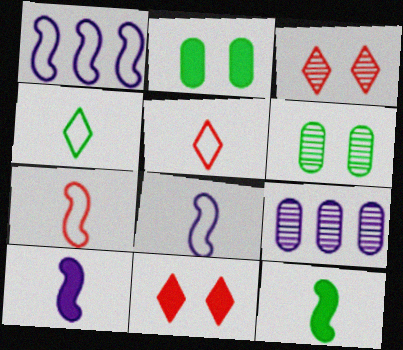[]